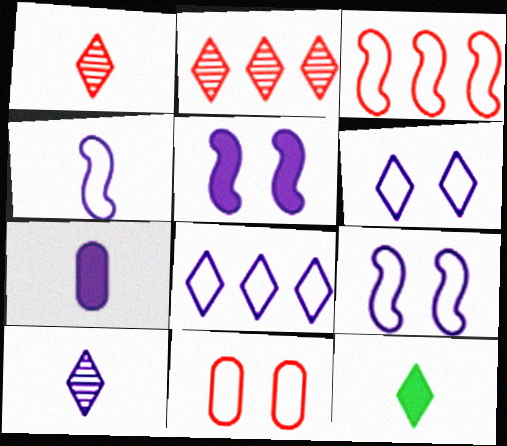[[2, 6, 12], 
[4, 7, 10]]